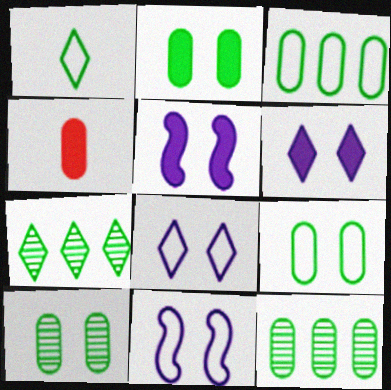[[2, 9, 10], 
[4, 7, 11]]